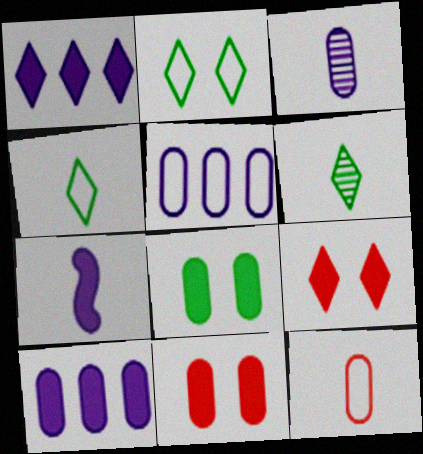[[6, 7, 12]]